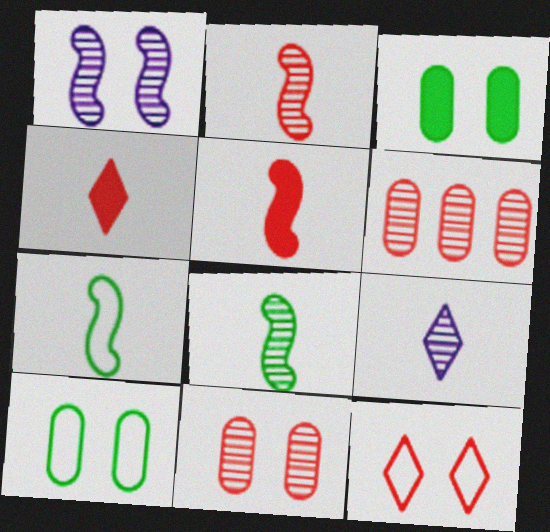[[1, 3, 12], 
[5, 6, 12]]